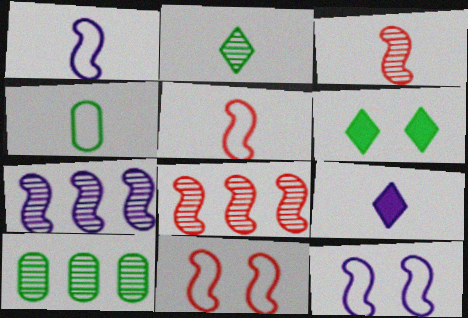[[3, 4, 9], 
[9, 10, 11]]